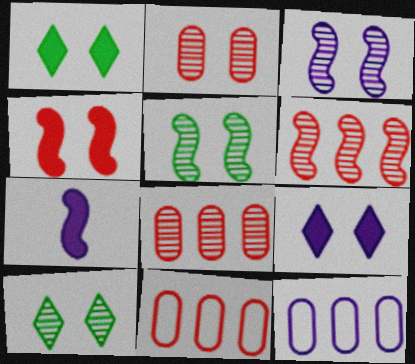[[2, 3, 10], 
[7, 10, 11]]